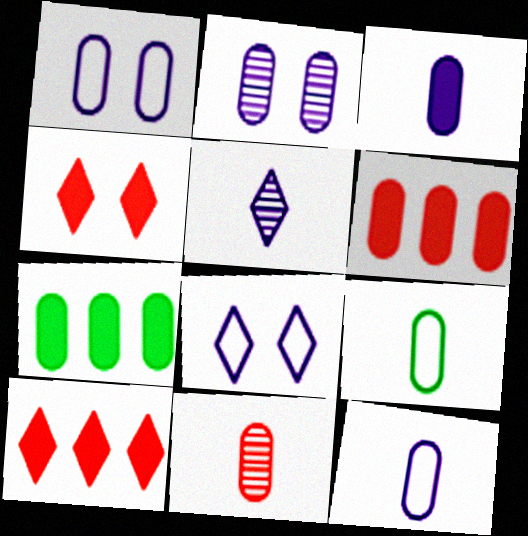[[1, 7, 11], 
[2, 6, 9], 
[3, 9, 11]]